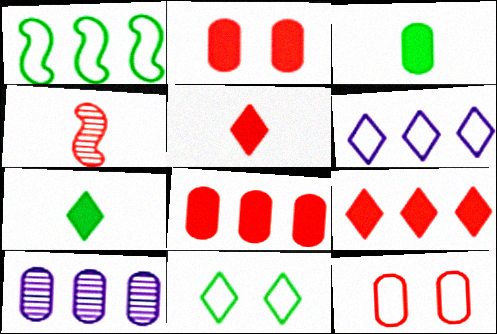[[1, 9, 10], 
[3, 10, 12], 
[4, 9, 12]]